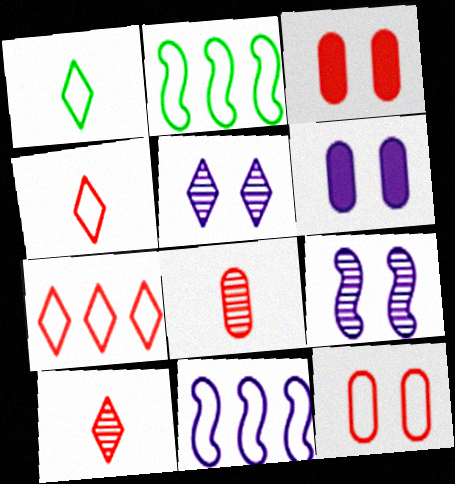[[1, 11, 12], 
[2, 6, 10]]